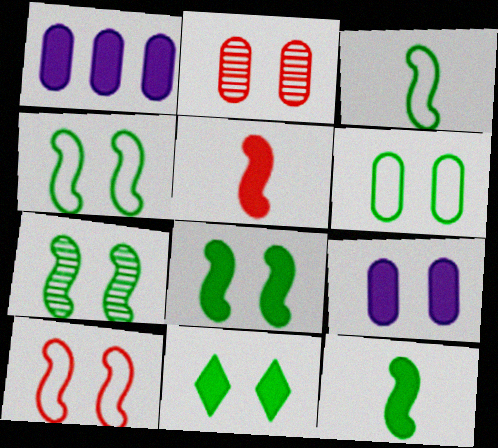[[1, 5, 11], 
[2, 6, 9], 
[4, 7, 8], 
[6, 7, 11]]